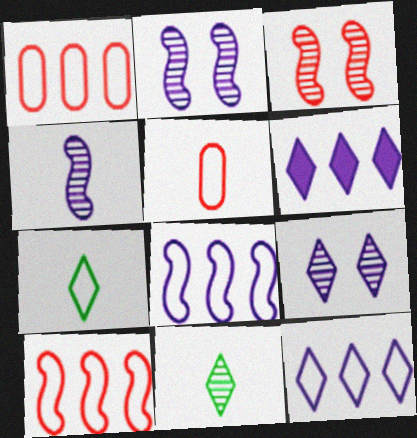[]